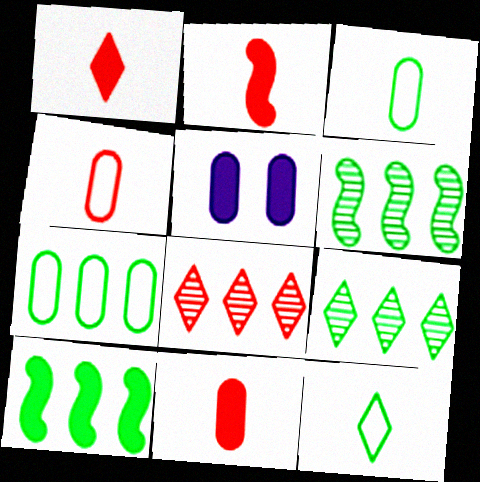[[1, 2, 11], 
[1, 5, 10], 
[7, 9, 10]]